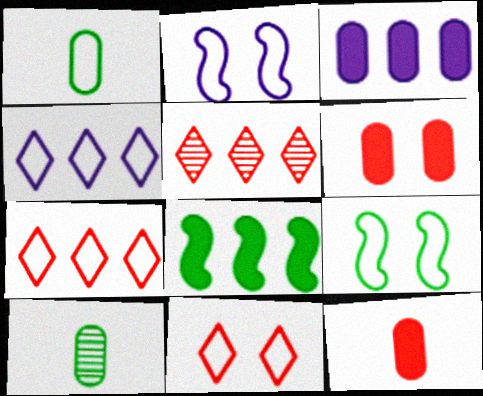[[1, 2, 7]]